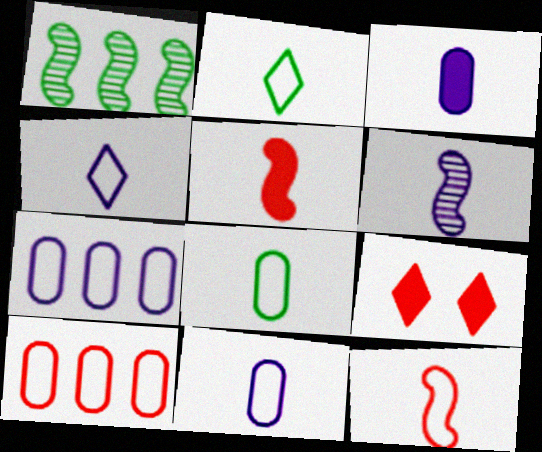[[1, 9, 11], 
[2, 11, 12], 
[3, 4, 6], 
[4, 8, 12]]